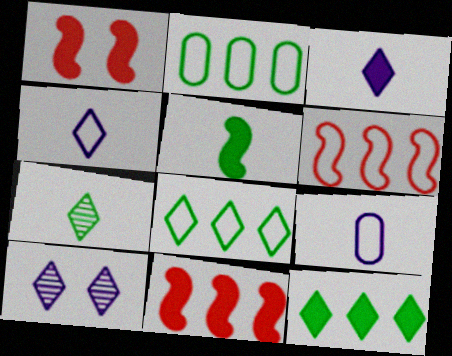[]